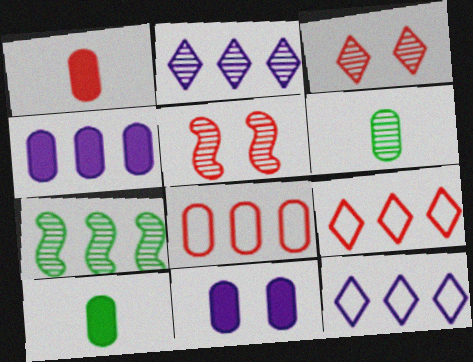[[1, 5, 9], 
[2, 5, 6], 
[4, 7, 9], 
[5, 10, 12], 
[6, 8, 11]]